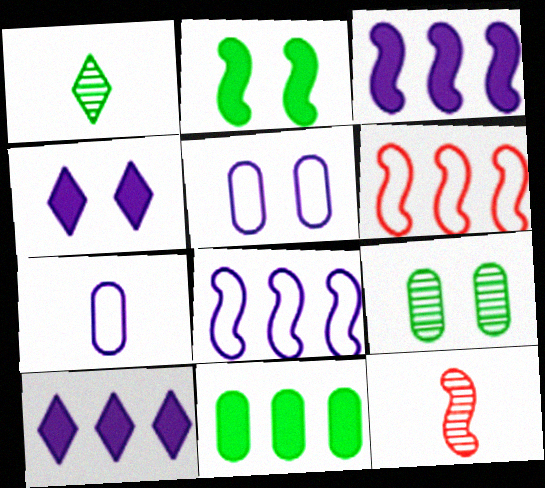[[2, 8, 12]]